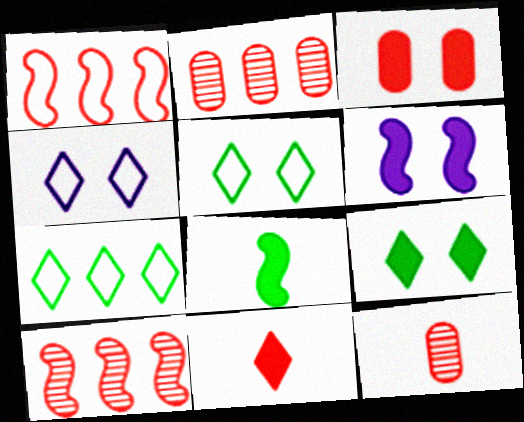[[2, 4, 8], 
[3, 6, 9], 
[6, 7, 12]]